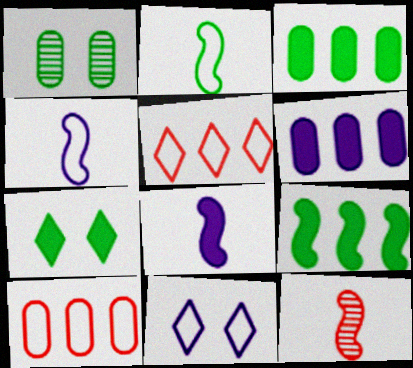[[1, 5, 8], 
[2, 8, 12], 
[2, 10, 11], 
[3, 11, 12]]